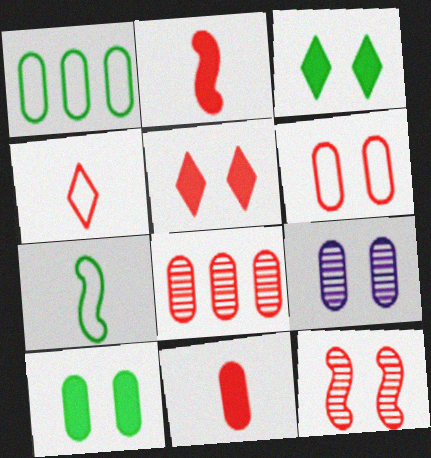[[1, 9, 11], 
[5, 6, 12], 
[6, 8, 11], 
[6, 9, 10]]